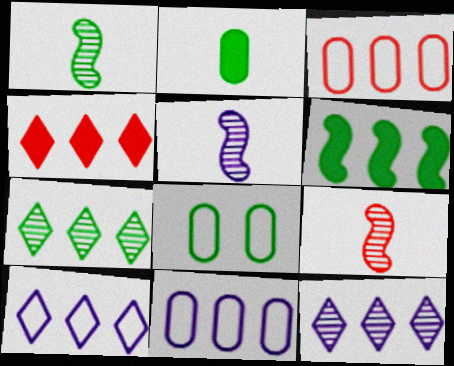[[1, 5, 9], 
[3, 6, 12], 
[4, 5, 8], 
[4, 7, 10]]